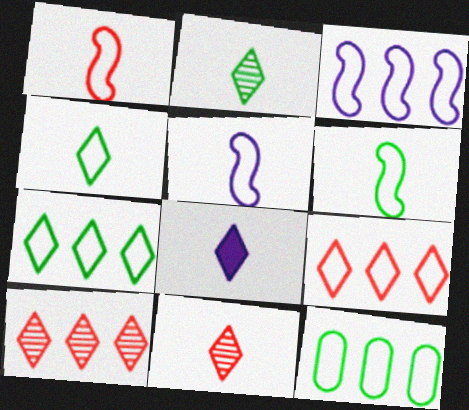[[1, 5, 6], 
[3, 9, 12], 
[4, 8, 11]]